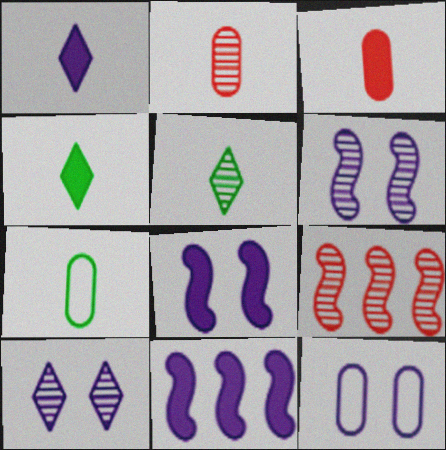[[4, 9, 12], 
[8, 10, 12]]